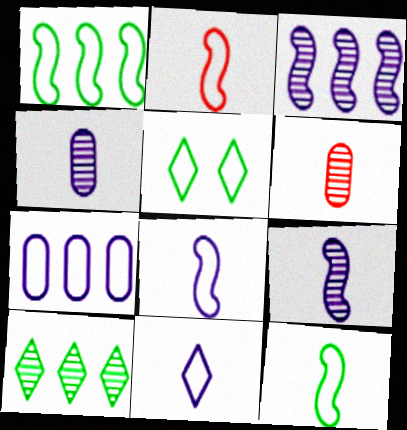[[2, 5, 7], 
[2, 8, 12]]